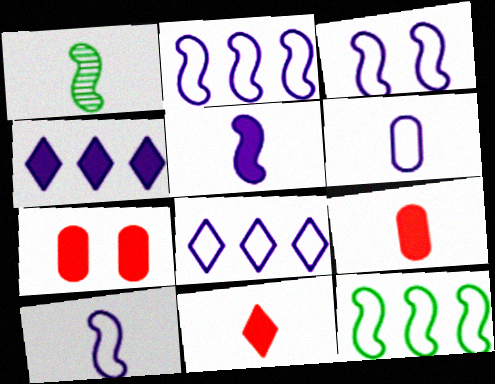[[1, 6, 11], 
[1, 7, 8], 
[2, 3, 10], 
[3, 6, 8]]